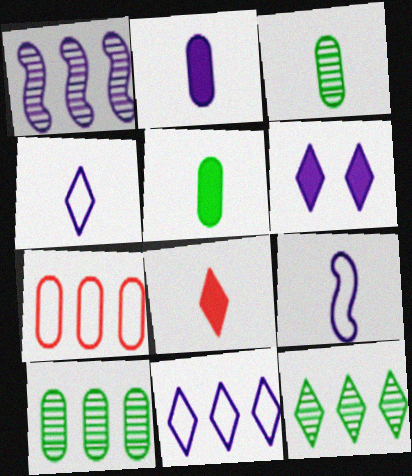[[3, 8, 9]]